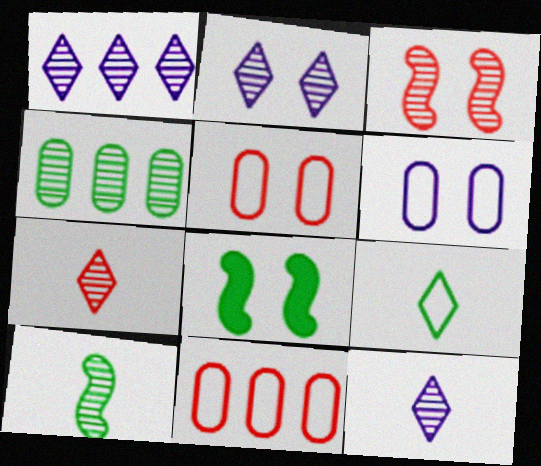[[1, 2, 12], 
[2, 5, 8], 
[3, 4, 12], 
[4, 8, 9], 
[8, 11, 12]]